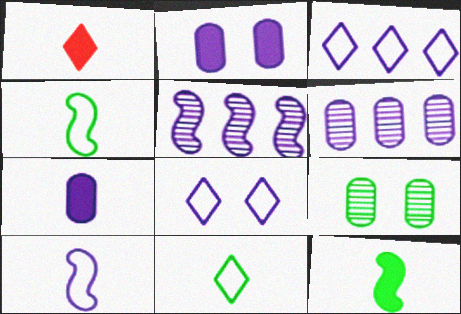[[1, 7, 12], 
[5, 7, 8]]